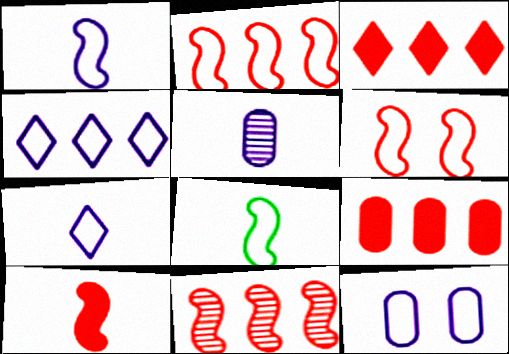[[1, 4, 12], 
[6, 10, 11]]